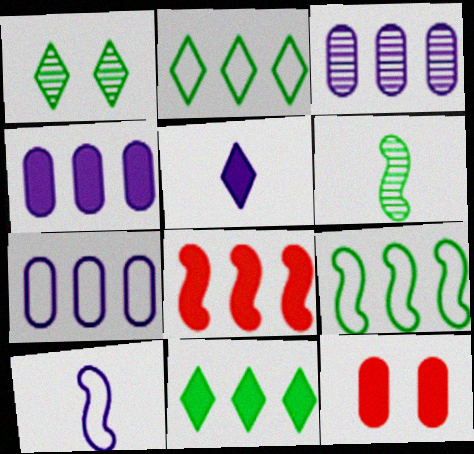[[2, 3, 8], 
[3, 4, 7], 
[4, 8, 11]]